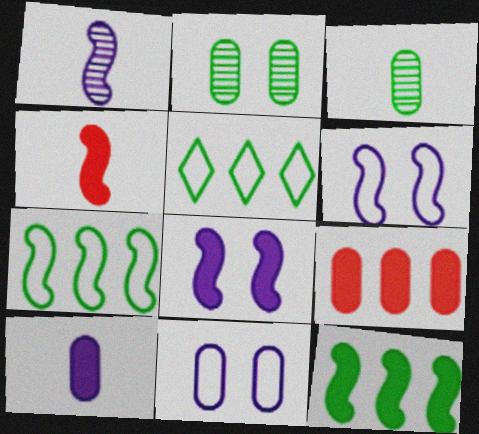[[3, 9, 11], 
[4, 8, 12]]